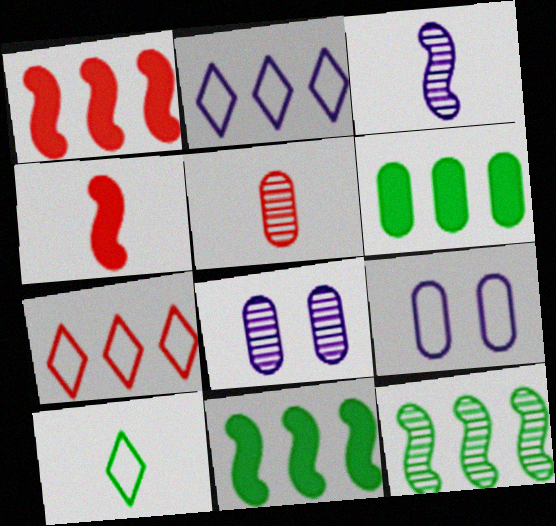[[1, 8, 10], 
[5, 6, 9]]